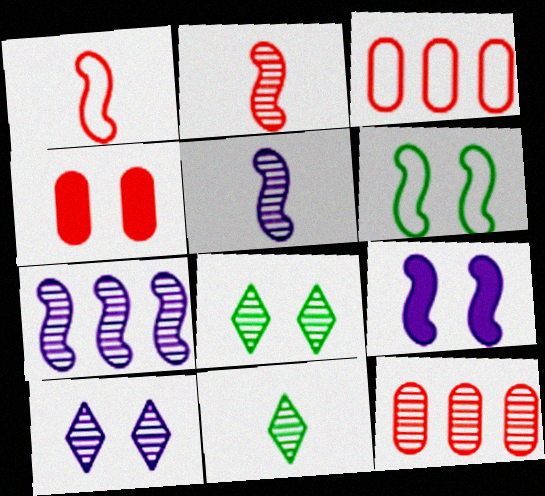[[3, 9, 11], 
[4, 6, 10], 
[5, 8, 12]]